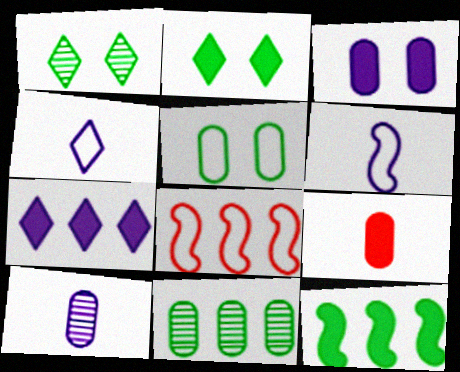[[2, 8, 10], 
[4, 5, 8], 
[7, 8, 11]]